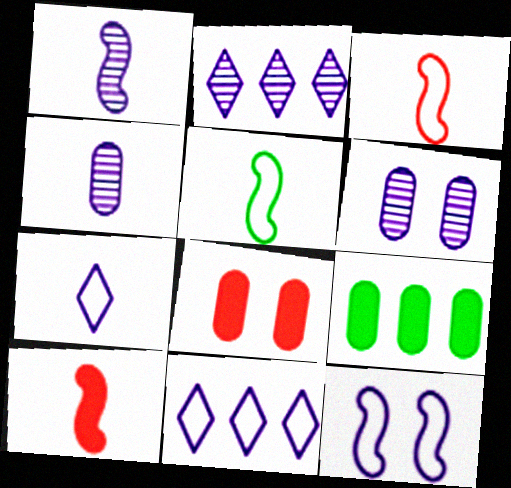[[1, 2, 6], 
[1, 5, 10], 
[2, 5, 8]]